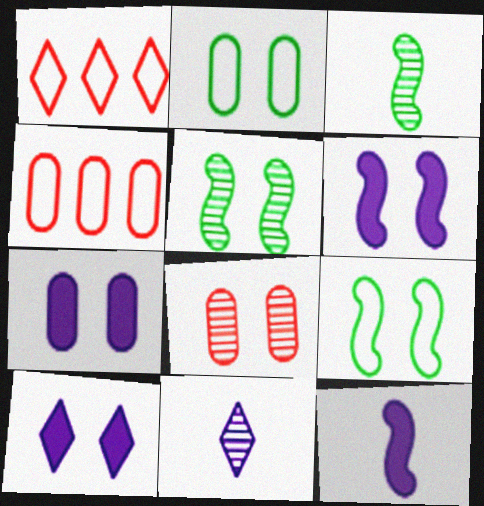[[1, 3, 7], 
[2, 7, 8], 
[3, 4, 10], 
[6, 7, 10], 
[8, 9, 10]]